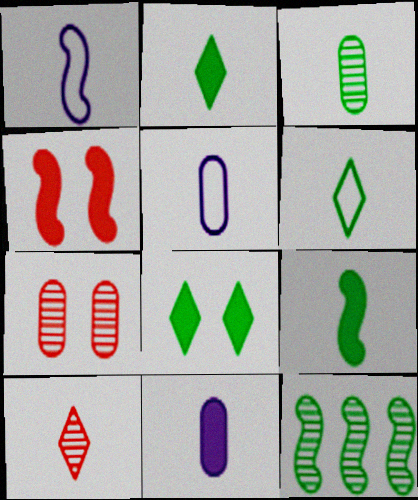[[1, 4, 12], 
[3, 6, 9], 
[5, 9, 10]]